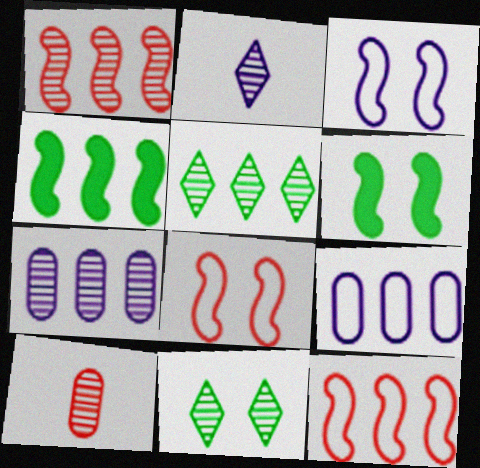[[1, 5, 7]]